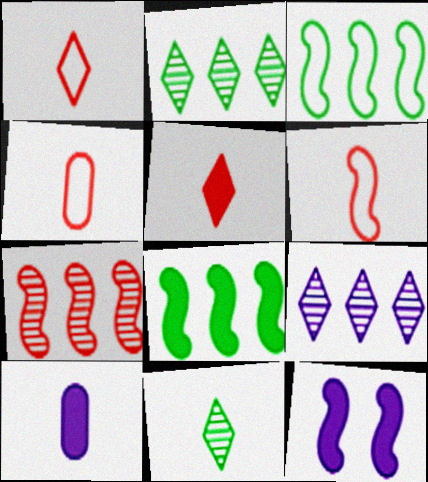[[1, 4, 6], 
[2, 4, 12], 
[6, 10, 11]]